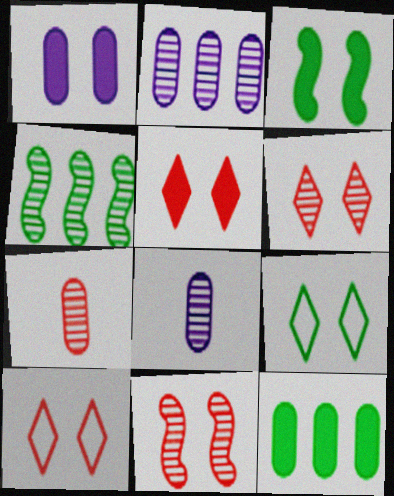[[1, 3, 5], 
[1, 9, 11], 
[4, 6, 8], 
[5, 6, 10]]